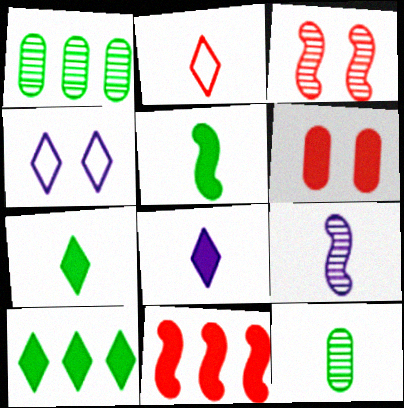[[4, 11, 12]]